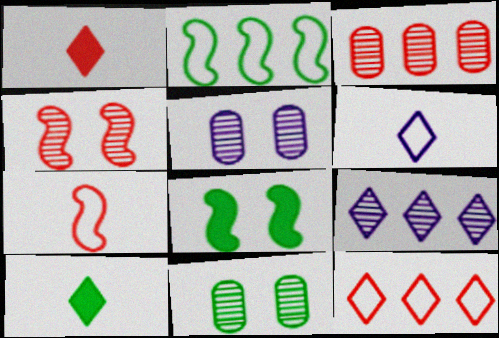[[1, 2, 5], 
[2, 10, 11], 
[3, 6, 8]]